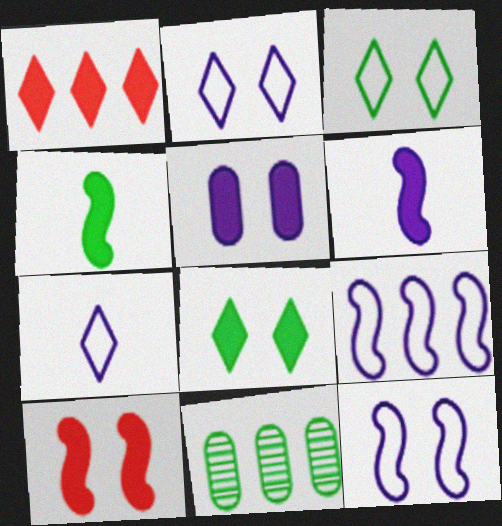[[1, 4, 5], 
[1, 9, 11], 
[3, 4, 11], 
[5, 8, 10], 
[7, 10, 11]]